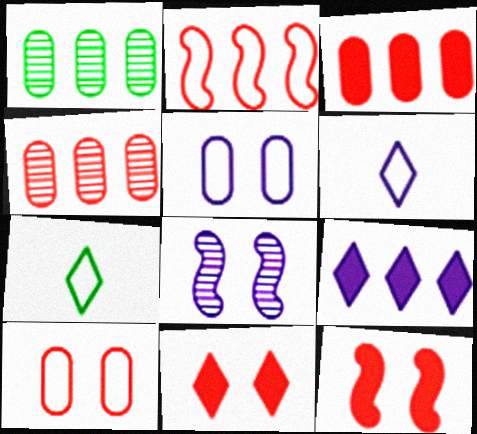[[1, 2, 9], 
[1, 6, 12], 
[2, 5, 7], 
[3, 7, 8]]